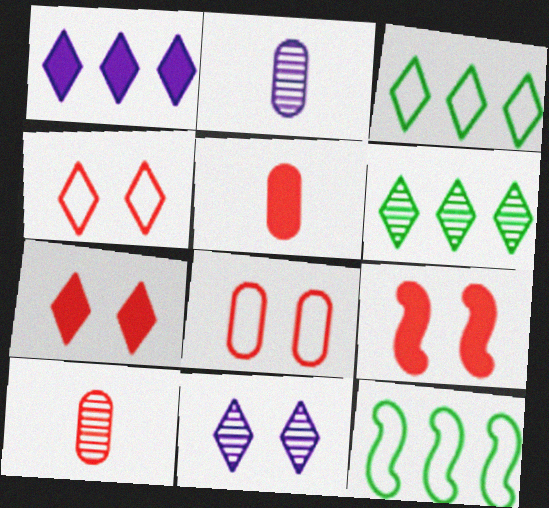[[2, 3, 9], 
[2, 7, 12], 
[5, 11, 12]]